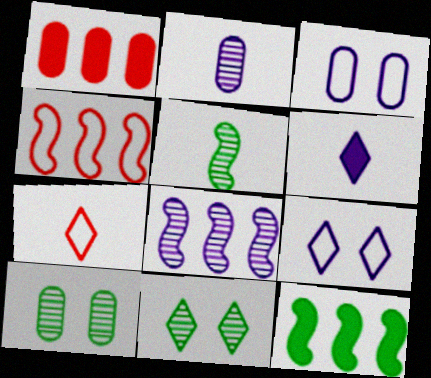[[1, 5, 9], 
[3, 6, 8], 
[4, 6, 10], 
[4, 8, 12]]